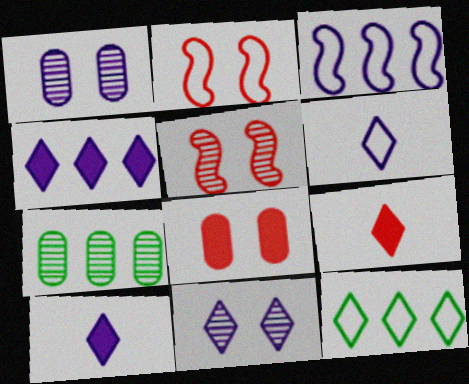[[1, 3, 10], 
[2, 7, 10], 
[4, 6, 11], 
[9, 11, 12]]